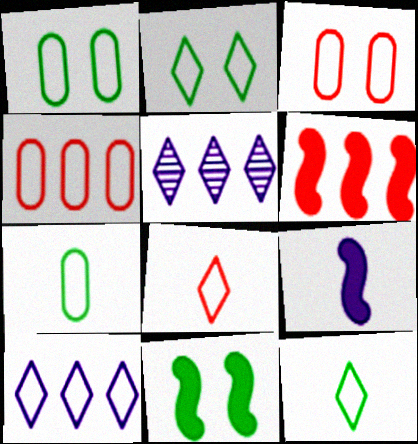[[2, 8, 10], 
[6, 9, 11]]